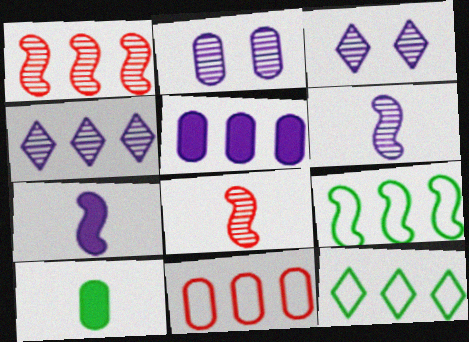[[1, 5, 12], 
[2, 4, 6], 
[2, 10, 11]]